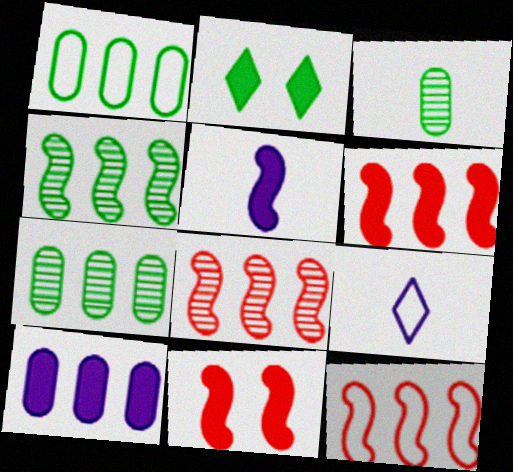[[6, 8, 12], 
[7, 9, 11]]